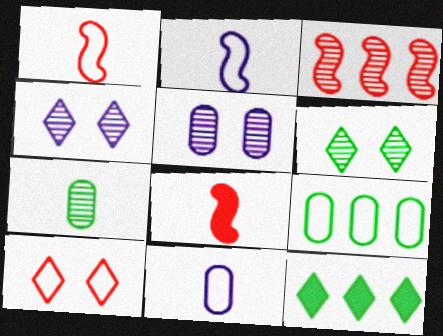[[1, 5, 12], 
[2, 9, 10], 
[3, 4, 7], 
[4, 8, 9]]